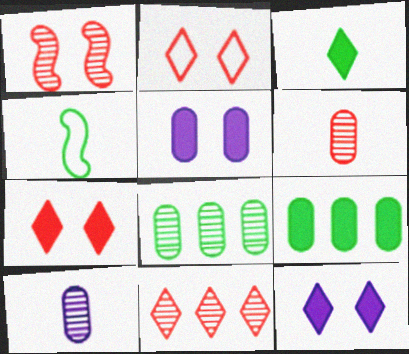[[1, 6, 11], 
[4, 5, 11]]